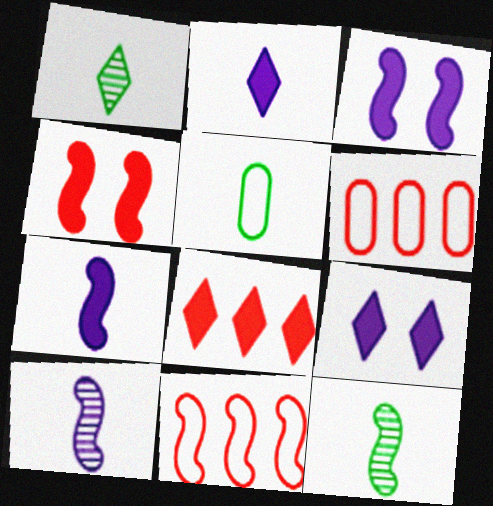[[1, 3, 6], 
[3, 11, 12], 
[6, 9, 12]]